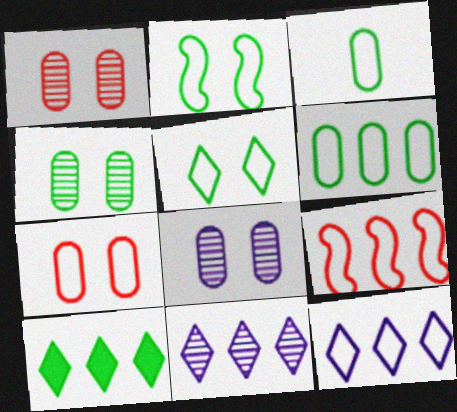[[1, 4, 8], 
[6, 9, 12]]